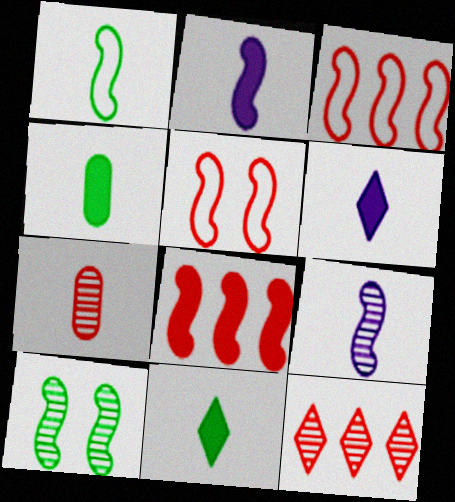[[1, 6, 7], 
[2, 3, 10]]